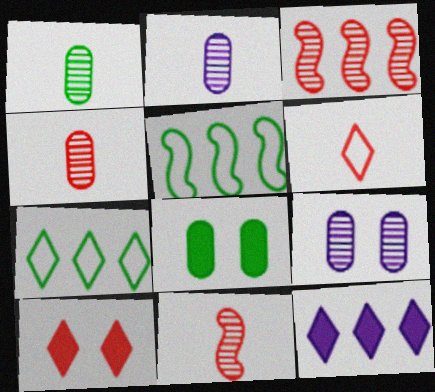[[1, 2, 4], 
[2, 5, 10]]